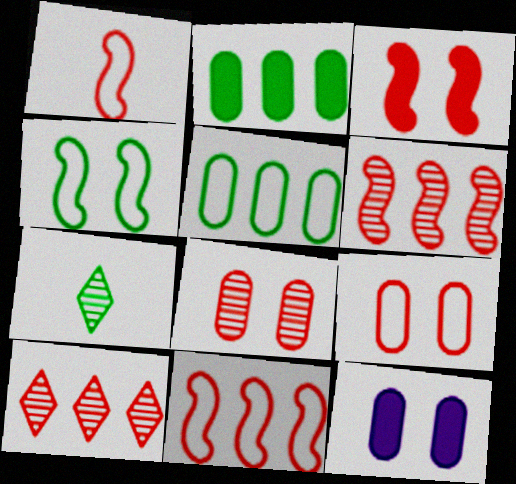[[1, 3, 6], 
[2, 4, 7], 
[7, 11, 12]]